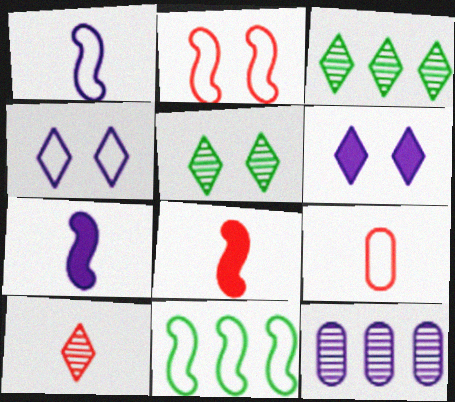[[1, 2, 11], 
[1, 6, 12], 
[4, 7, 12], 
[4, 9, 11], 
[8, 9, 10]]